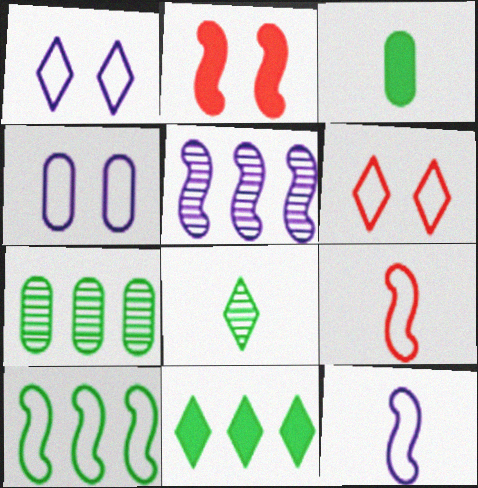[[3, 5, 6], 
[7, 10, 11]]